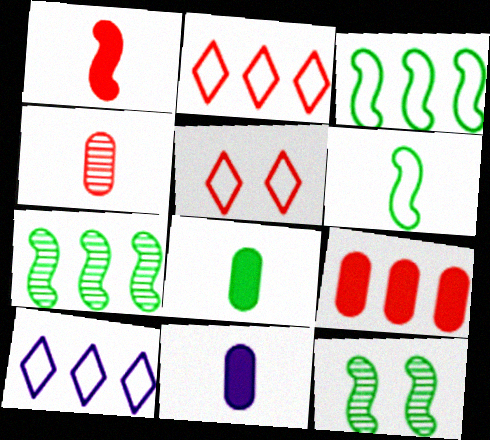[[2, 11, 12], 
[5, 7, 11], 
[7, 9, 10]]